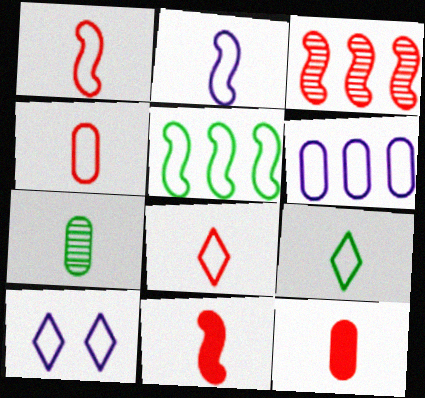[[1, 4, 8], 
[2, 4, 9], 
[2, 6, 10], 
[4, 5, 10]]